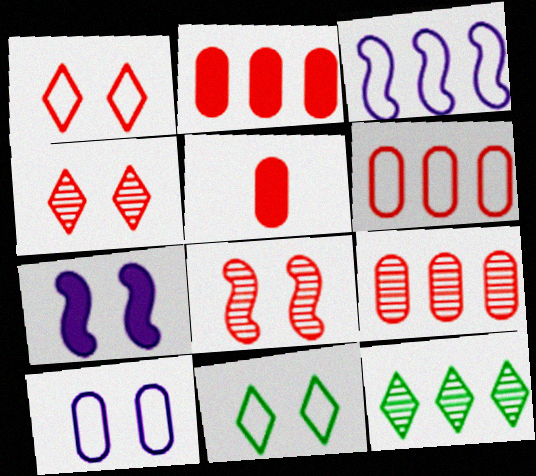[[2, 3, 12], 
[2, 6, 9]]